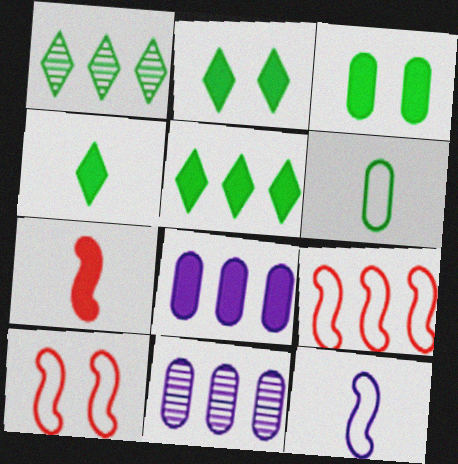[[1, 8, 9], 
[2, 4, 5], 
[2, 7, 8], 
[4, 10, 11], 
[5, 9, 11]]